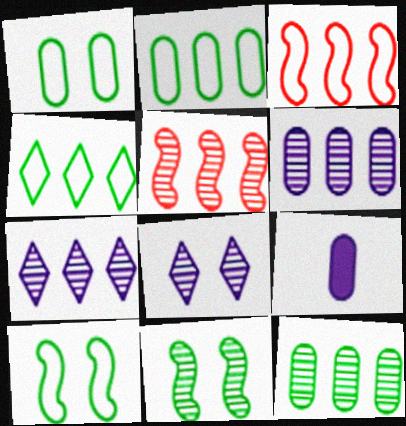[[5, 7, 12]]